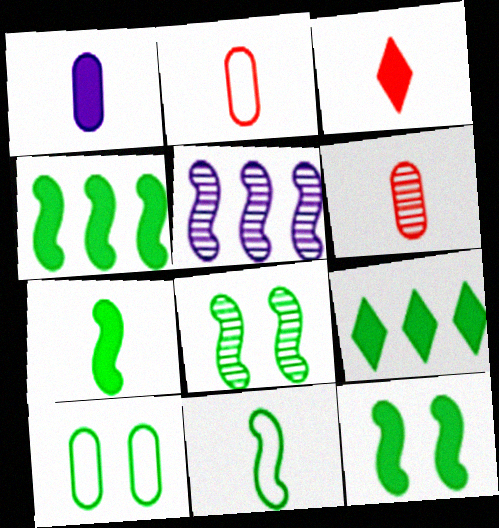[[1, 3, 7], 
[3, 5, 10], 
[4, 7, 12], 
[4, 8, 11]]